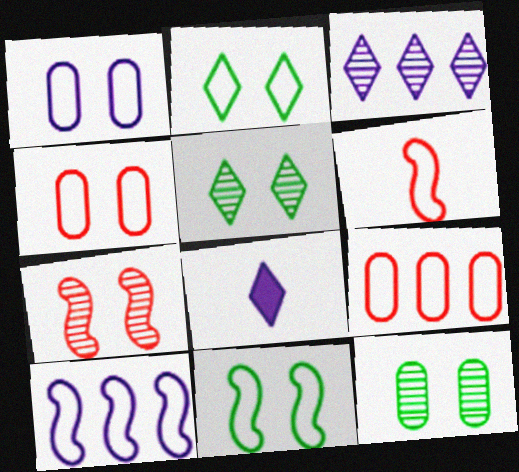[[6, 10, 11]]